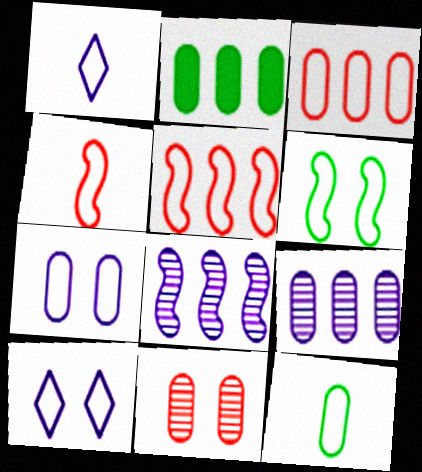[[1, 3, 6], 
[1, 4, 12], 
[2, 3, 9], 
[3, 7, 12], 
[5, 10, 12]]